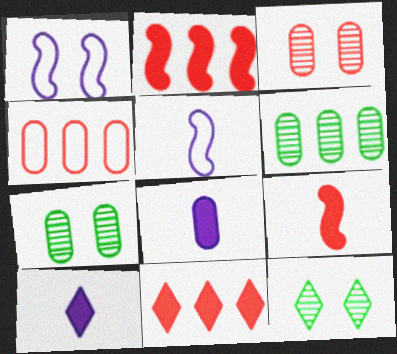[[4, 7, 8], 
[5, 7, 11]]